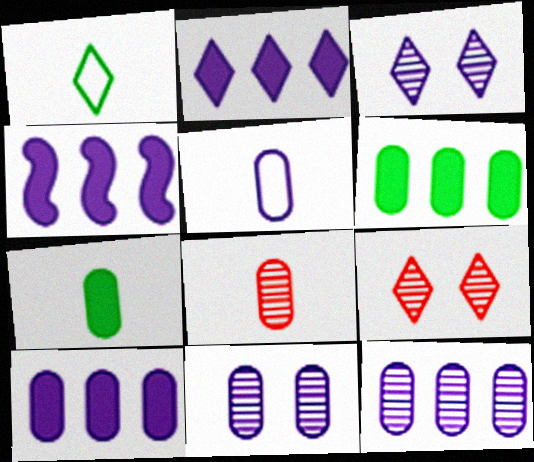[[1, 2, 9], 
[2, 4, 10], 
[3, 4, 5], 
[5, 7, 8], 
[5, 10, 11]]